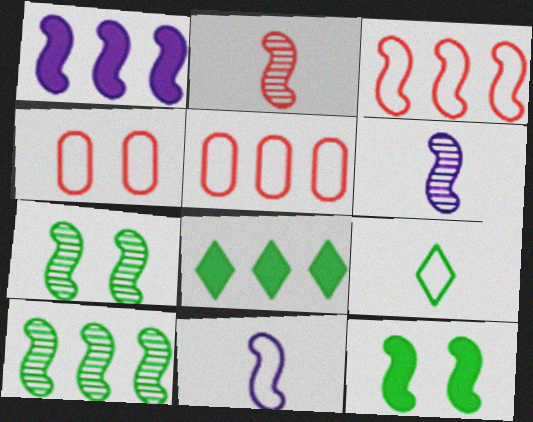[[1, 3, 10], 
[3, 6, 12], 
[4, 6, 8]]